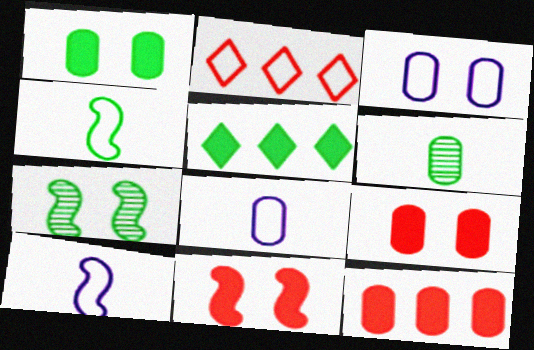[[2, 3, 4], 
[3, 6, 12]]